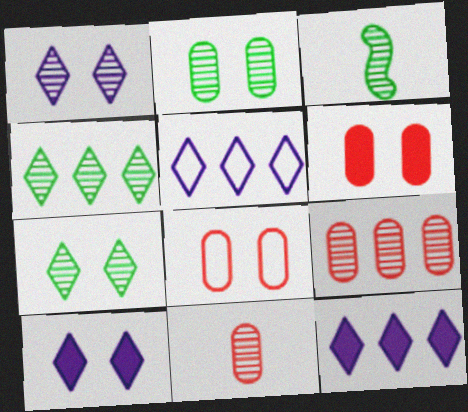[[1, 3, 9], 
[2, 3, 4], 
[3, 5, 6], 
[3, 8, 12]]